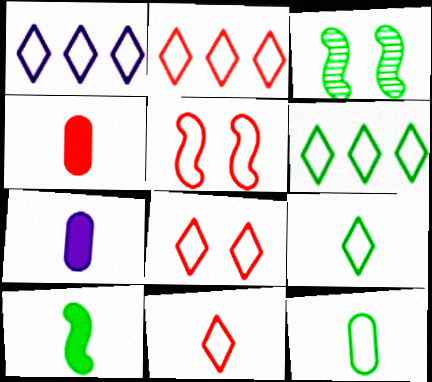[[1, 2, 6], 
[1, 3, 4], 
[1, 5, 12], 
[1, 8, 9], 
[2, 3, 7], 
[2, 8, 11]]